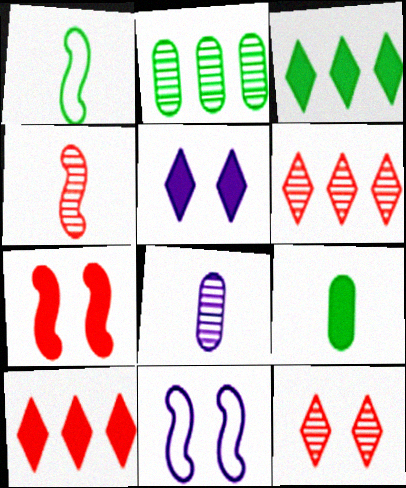[[6, 9, 11]]